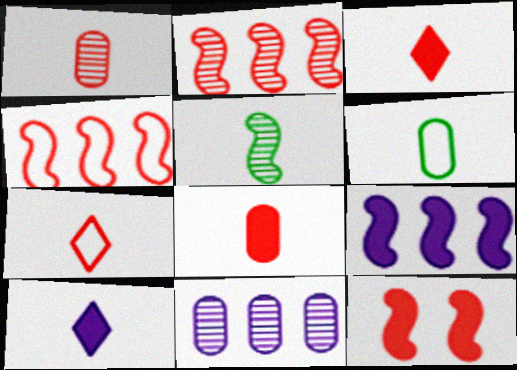[]